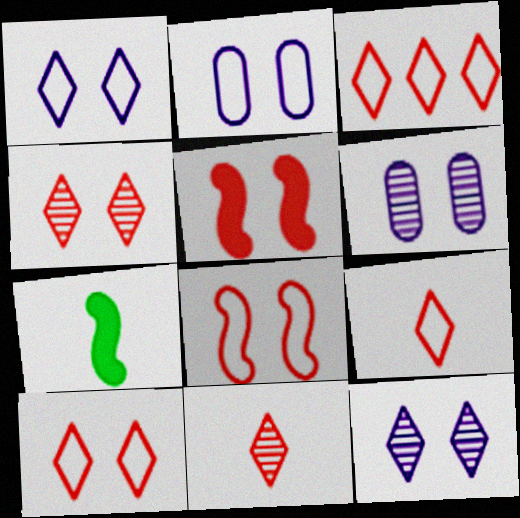[[3, 6, 7], 
[3, 9, 10]]